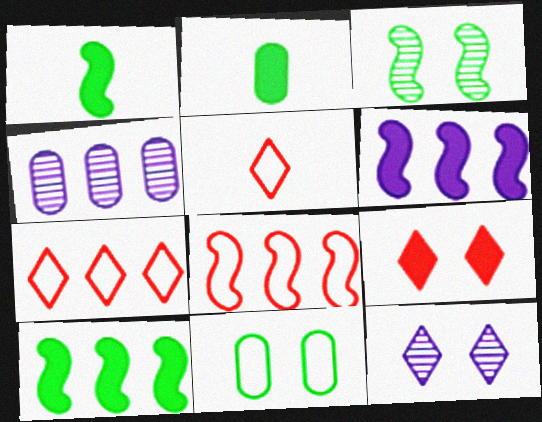[[2, 6, 9], 
[2, 8, 12], 
[4, 7, 10]]